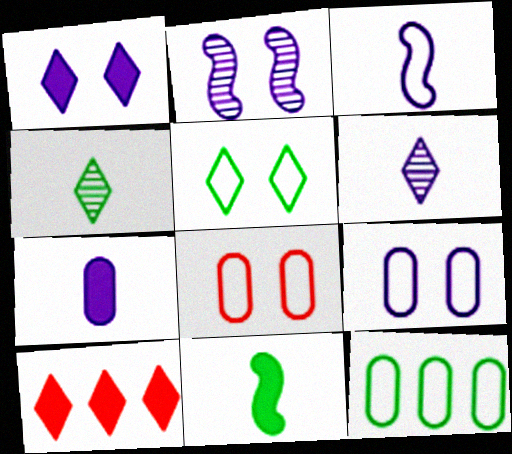[[1, 2, 9], 
[3, 6, 7], 
[5, 6, 10]]